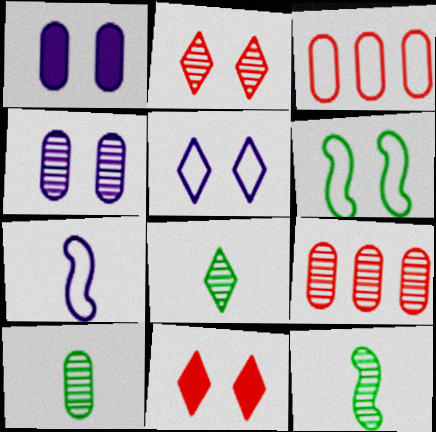[[1, 2, 6], 
[1, 3, 10], 
[4, 6, 11], 
[4, 9, 10], 
[8, 10, 12]]